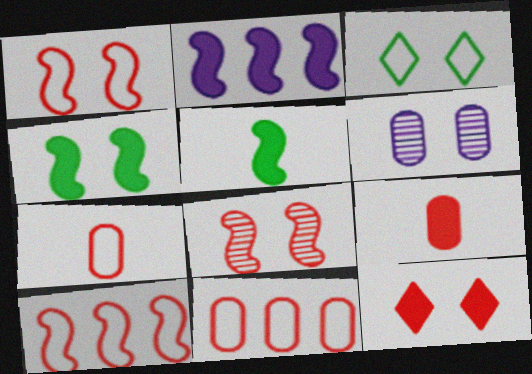[]